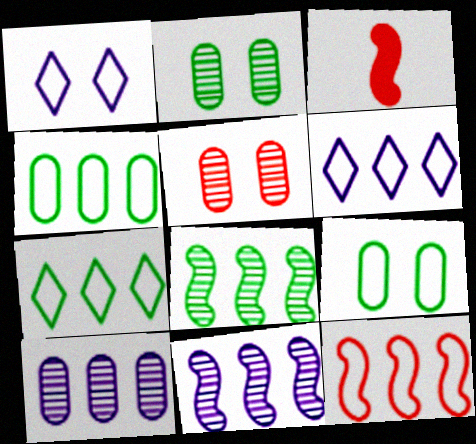[[2, 3, 6], 
[4, 6, 12]]